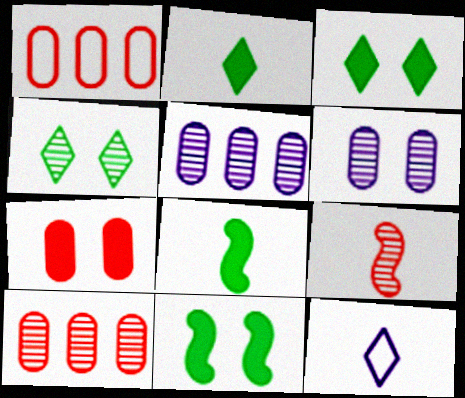[[4, 5, 9], 
[10, 11, 12]]